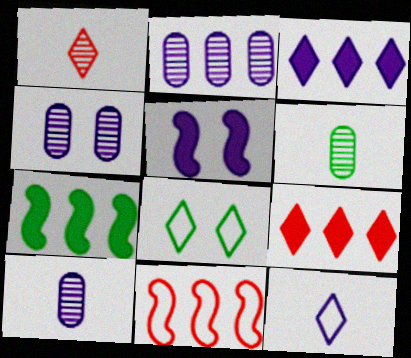[[1, 3, 8], 
[2, 4, 10], 
[2, 5, 12], 
[6, 7, 8]]